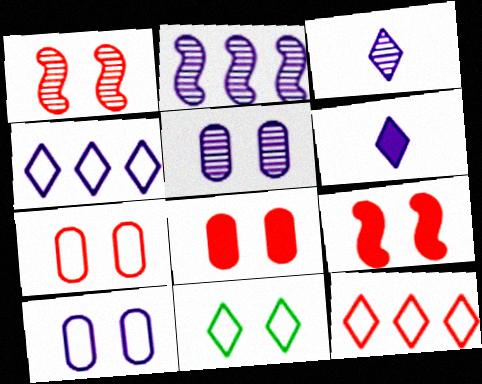[[2, 3, 5], 
[2, 6, 10], 
[5, 9, 11]]